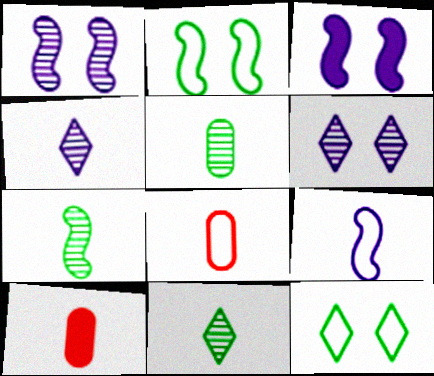[[5, 7, 11], 
[9, 10, 11]]